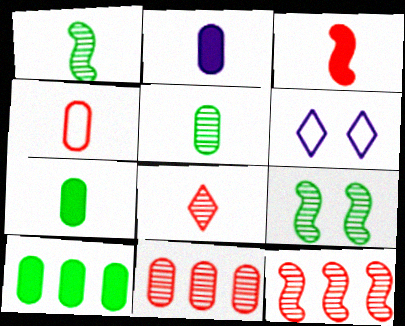[[2, 4, 5], 
[3, 4, 8], 
[6, 7, 12]]